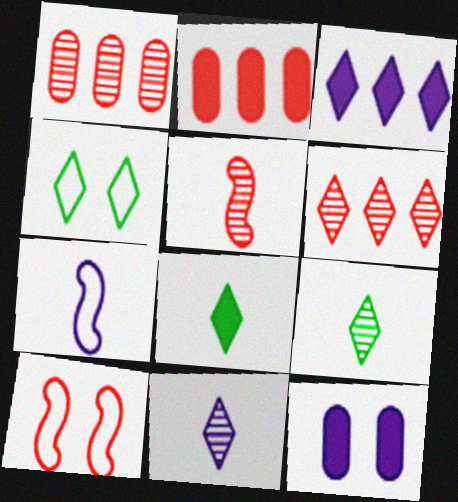[]